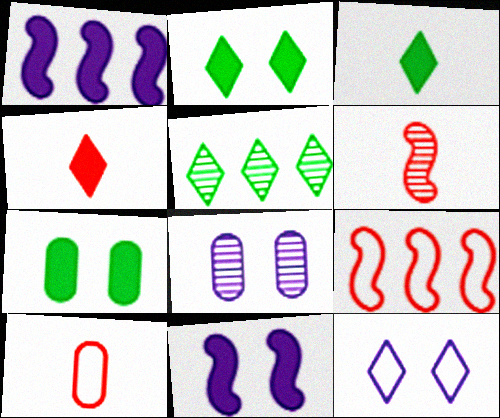[[1, 4, 7], 
[3, 8, 9], 
[4, 5, 12], 
[4, 6, 10], 
[5, 6, 8], 
[5, 10, 11], 
[8, 11, 12]]